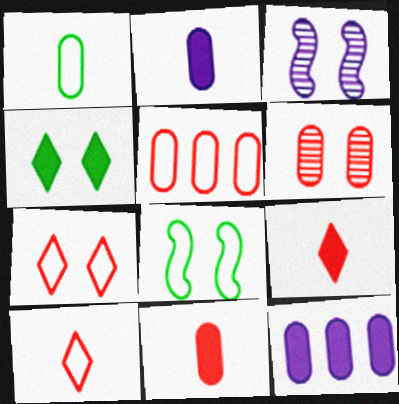[[1, 6, 12], 
[5, 6, 11]]